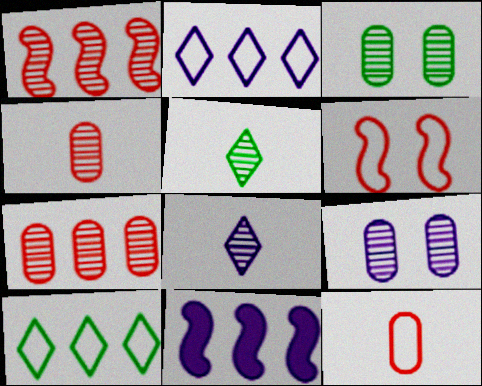[[1, 3, 8], 
[1, 5, 9], 
[7, 10, 11]]